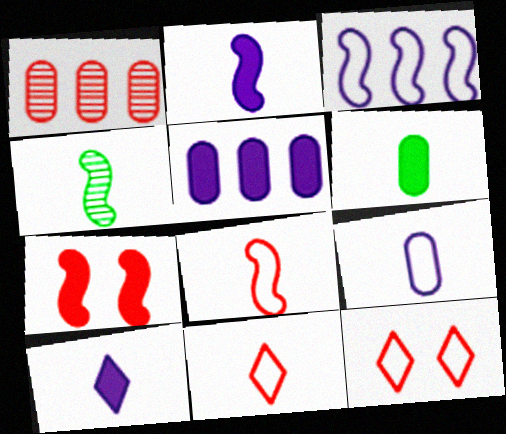[[1, 7, 11], 
[2, 4, 8], 
[3, 4, 7], 
[4, 5, 12]]